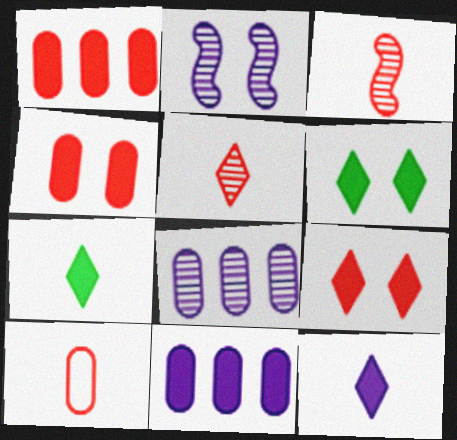[]